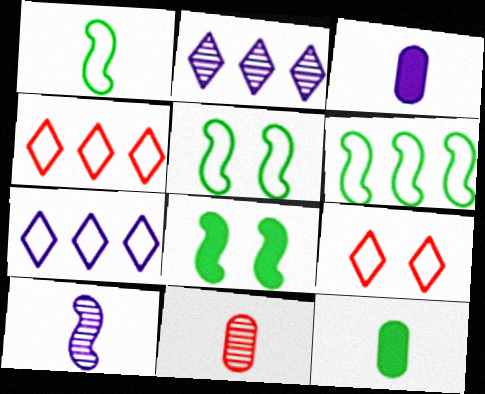[[1, 5, 6], 
[7, 8, 11]]